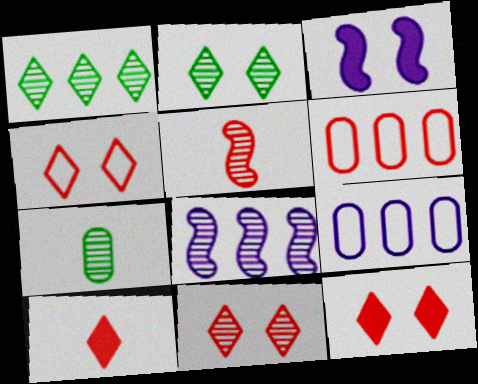[[4, 11, 12], 
[5, 6, 12], 
[7, 8, 11]]